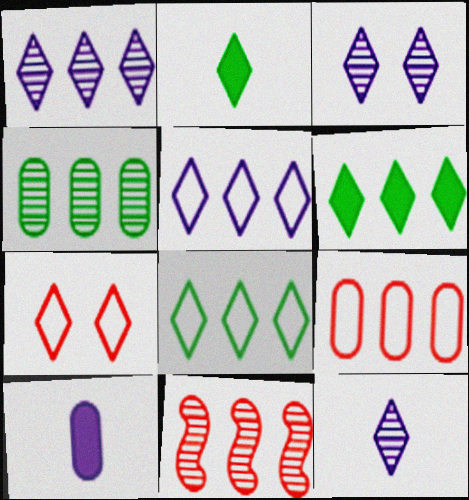[[1, 2, 7], 
[1, 3, 12], 
[1, 4, 11], 
[6, 7, 12]]